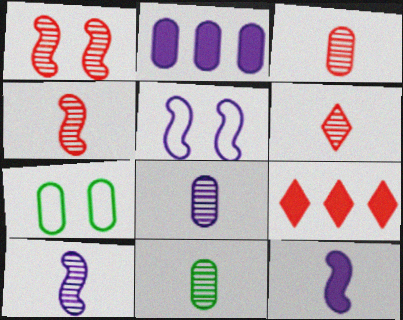[[2, 3, 7], 
[3, 4, 6], 
[3, 8, 11], 
[5, 9, 11], 
[6, 10, 11], 
[7, 9, 10]]